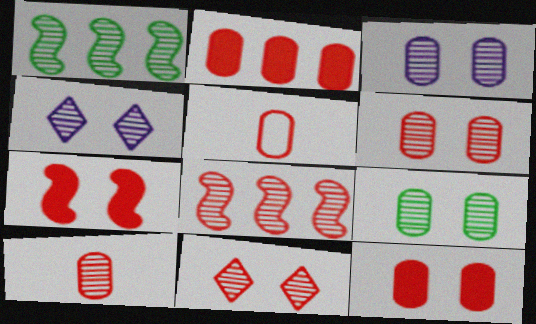[[1, 4, 10], 
[2, 5, 6], 
[3, 6, 9], 
[8, 10, 11]]